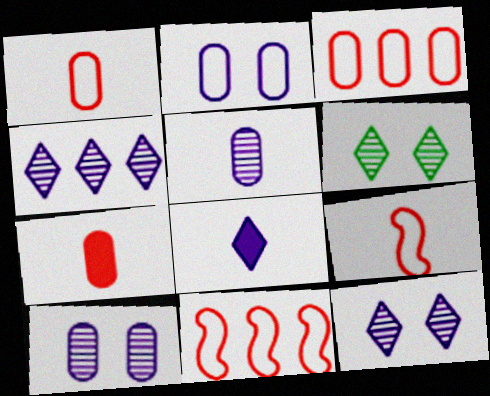[]